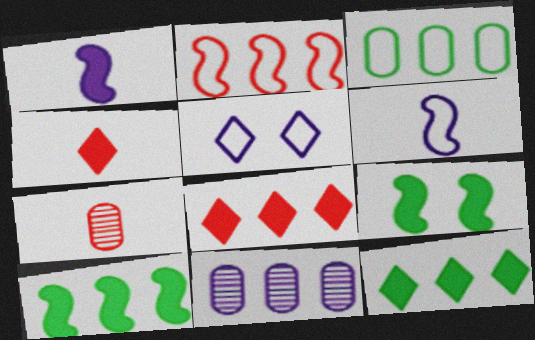[[1, 5, 11], 
[2, 11, 12], 
[5, 7, 10]]